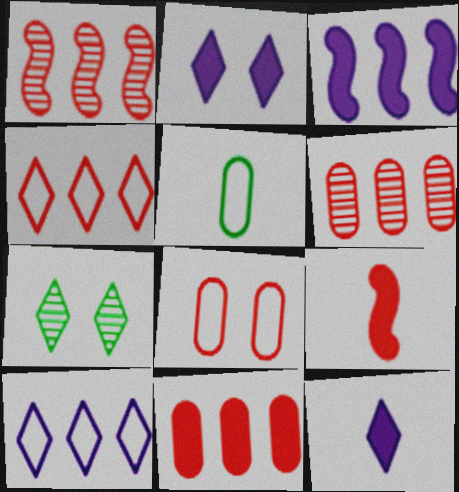[[1, 2, 5], 
[1, 4, 11], 
[4, 7, 12]]